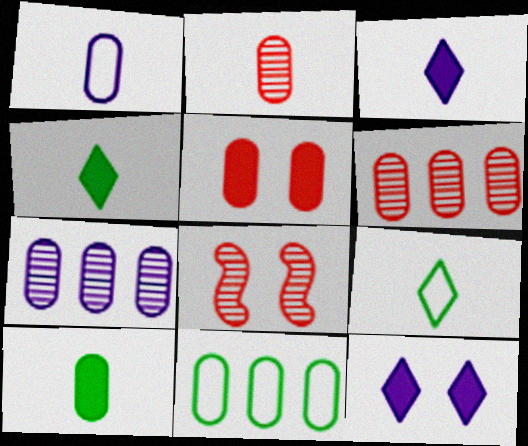[[1, 2, 10], 
[3, 8, 11]]